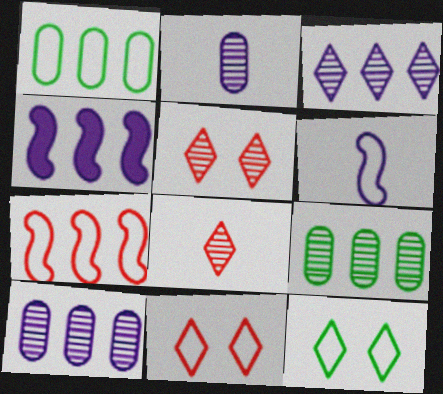[[1, 6, 11]]